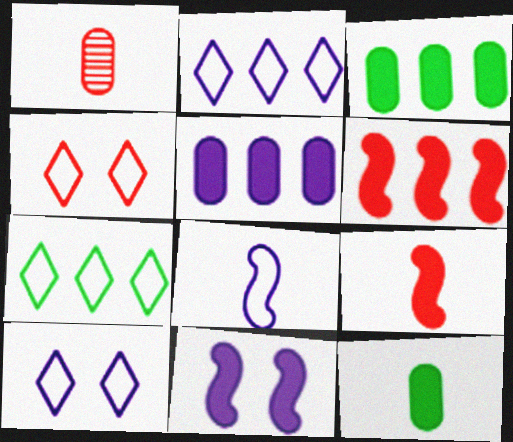[[1, 4, 6], 
[1, 7, 11]]